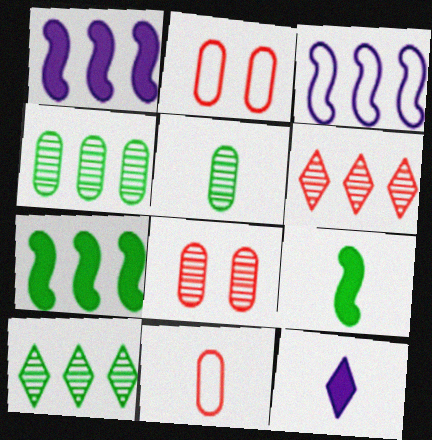[]